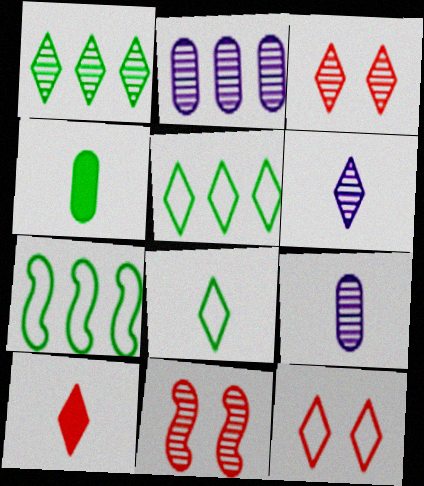[[1, 3, 6], 
[1, 9, 11], 
[6, 8, 10]]